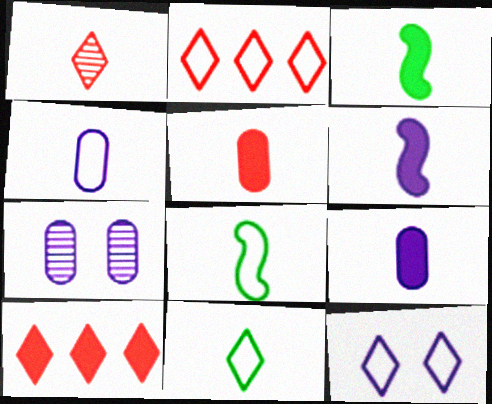[[1, 3, 4], 
[1, 8, 9], 
[2, 3, 7], 
[2, 11, 12], 
[7, 8, 10]]